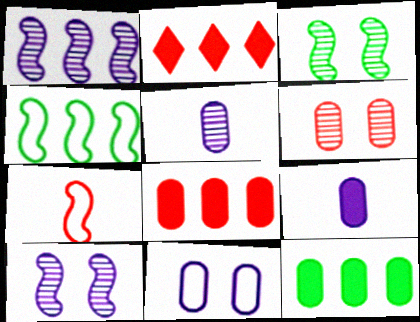[[2, 6, 7]]